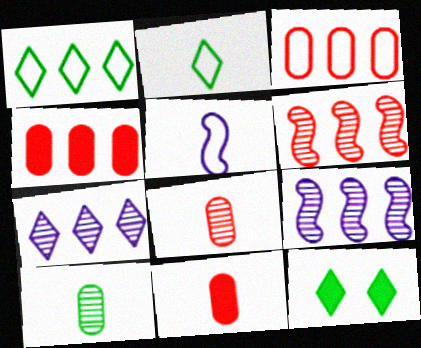[[1, 4, 9]]